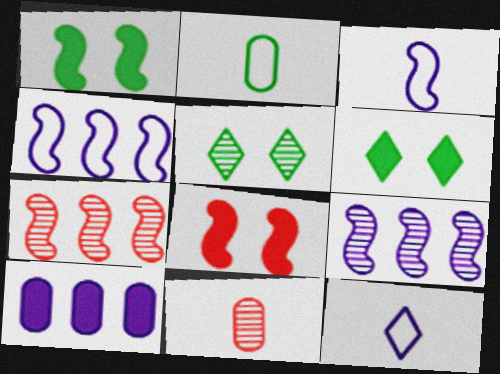[[1, 3, 7], 
[4, 6, 11], 
[5, 9, 11]]